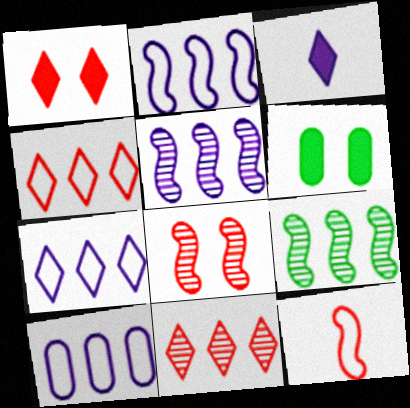[[2, 7, 10]]